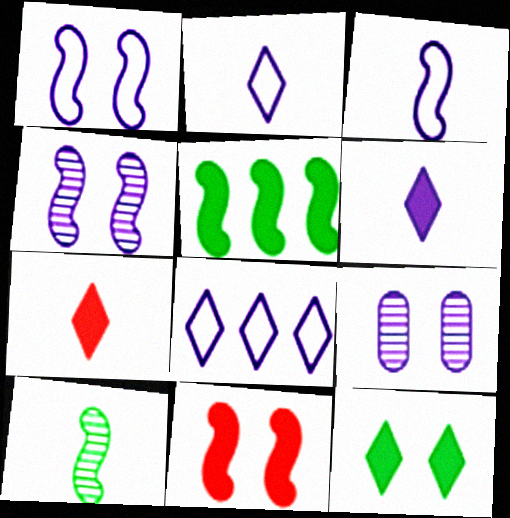[]